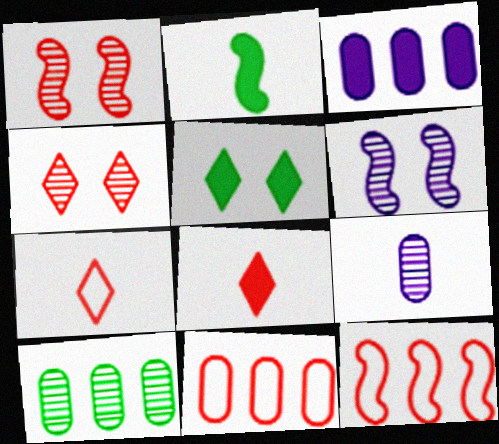[[1, 8, 11], 
[2, 6, 12], 
[2, 7, 9], 
[3, 10, 11], 
[5, 9, 12]]